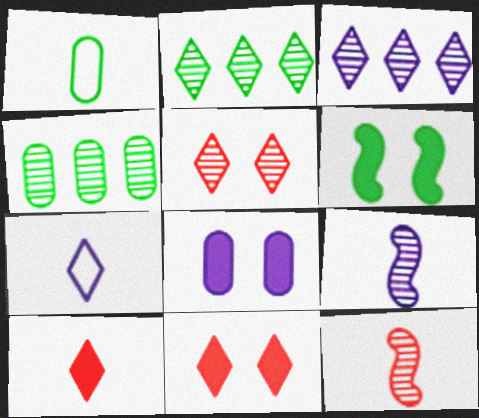[[1, 2, 6], 
[1, 9, 10], 
[2, 7, 11], 
[4, 5, 9], 
[6, 8, 11]]